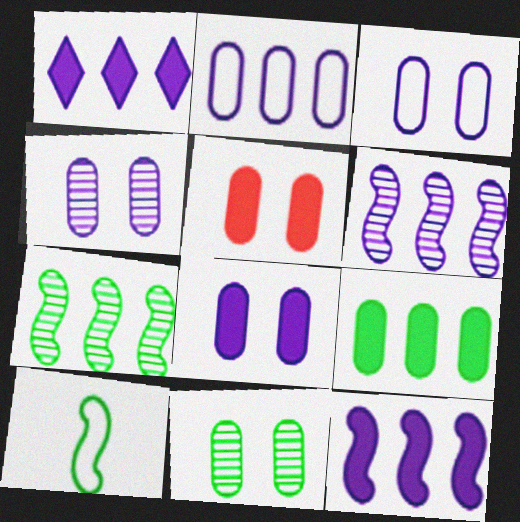[[1, 2, 6], 
[3, 4, 8], 
[3, 5, 11]]